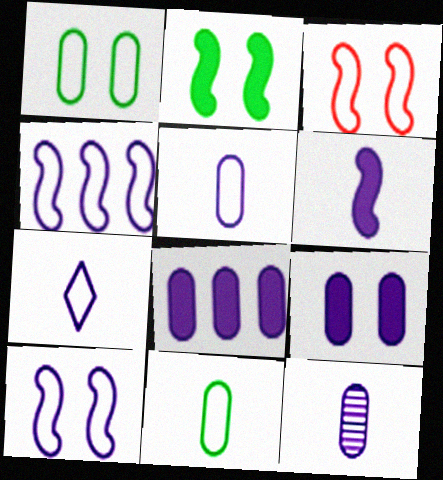[[6, 7, 12]]